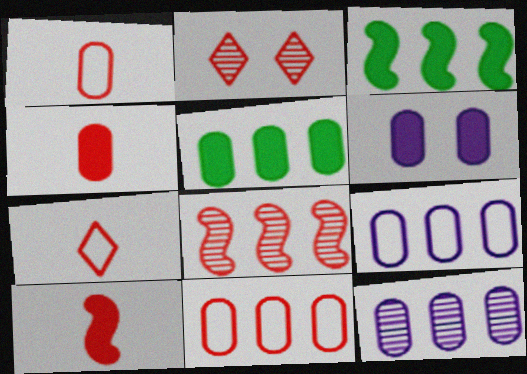[[2, 10, 11], 
[4, 5, 6], 
[5, 11, 12]]